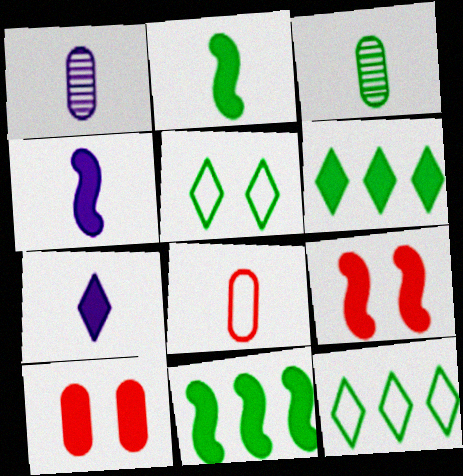[[1, 9, 12], 
[3, 5, 11], 
[4, 6, 10], 
[4, 9, 11], 
[7, 10, 11]]